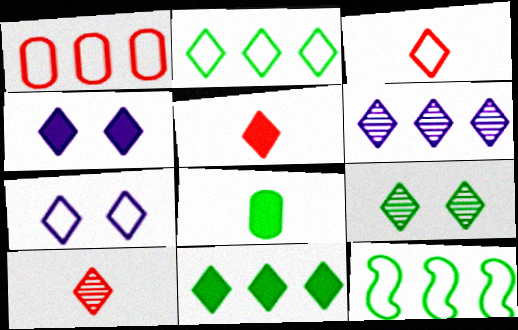[[2, 3, 7], 
[2, 4, 10], 
[3, 5, 10], 
[4, 5, 11], 
[6, 9, 10], 
[7, 10, 11], 
[8, 9, 12]]